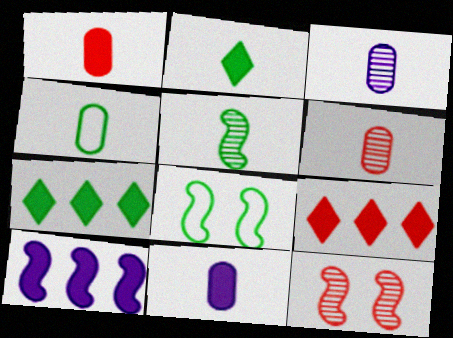[[1, 3, 4], 
[2, 4, 5], 
[3, 8, 9], 
[4, 6, 11]]